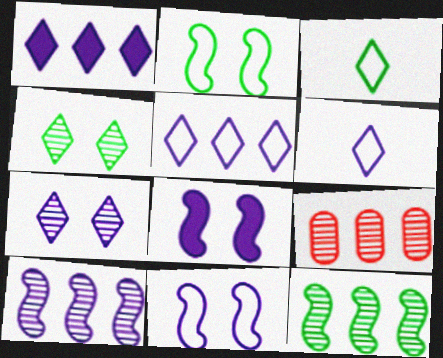[[1, 6, 7], 
[3, 8, 9]]